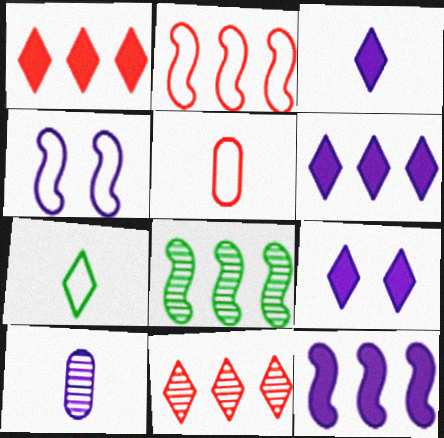[[2, 8, 12], 
[3, 6, 9], 
[4, 6, 10], 
[5, 8, 9], 
[7, 9, 11]]